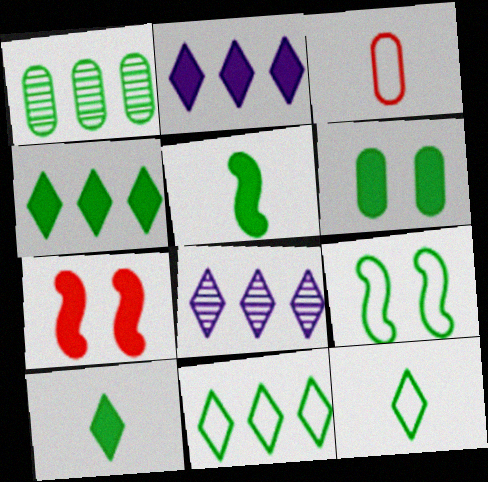[[1, 9, 10], 
[4, 5, 6]]